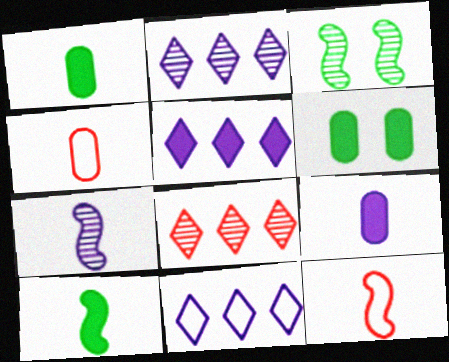[[2, 5, 11], 
[2, 6, 12], 
[3, 4, 5], 
[7, 10, 12]]